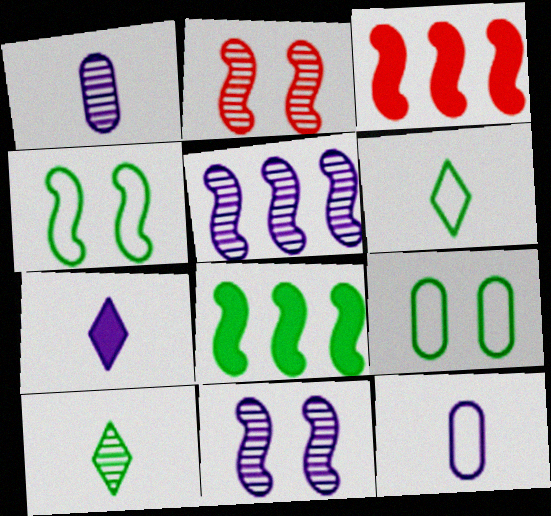[[8, 9, 10]]